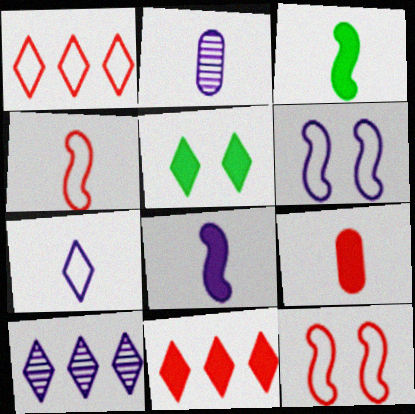[[2, 7, 8]]